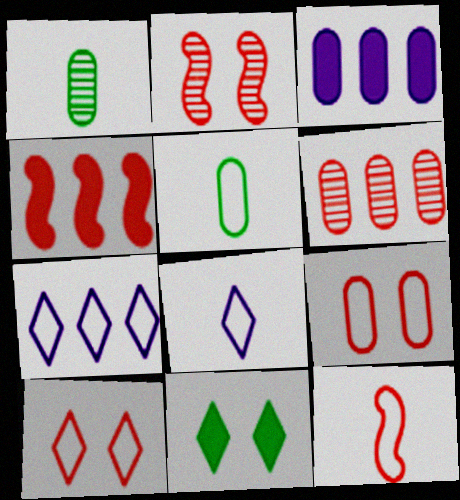[[1, 3, 9], 
[2, 4, 12], 
[5, 8, 12]]